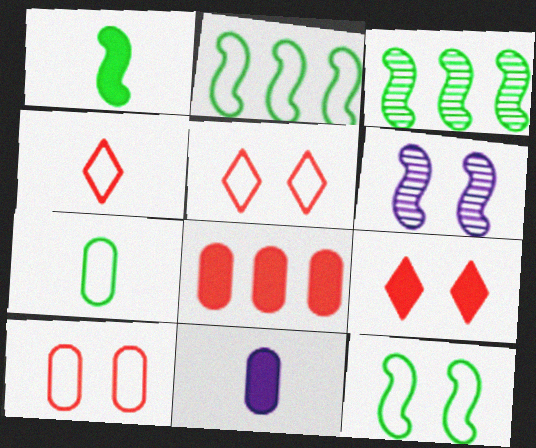[[1, 3, 12], 
[3, 5, 11]]